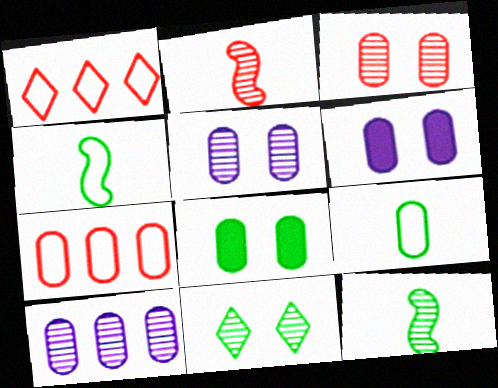[[1, 6, 12], 
[2, 10, 11]]